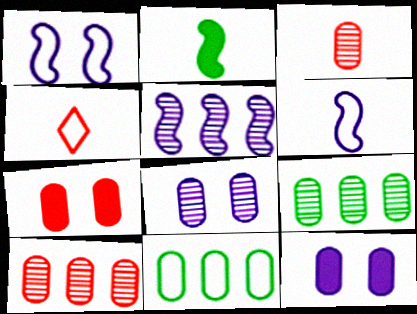[[1, 4, 11], 
[3, 8, 9], 
[3, 11, 12]]